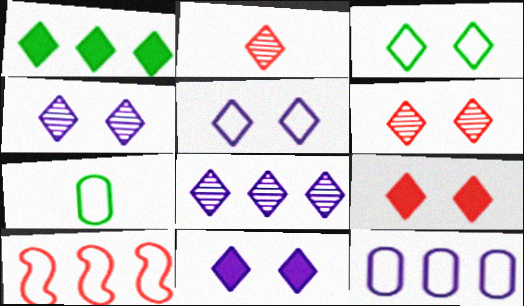[[1, 2, 5], 
[3, 4, 9], 
[3, 6, 11], 
[4, 5, 11], 
[5, 7, 10]]